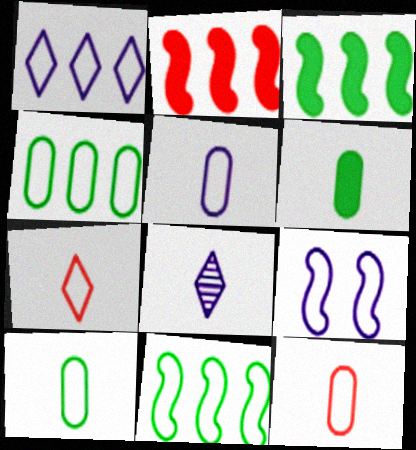[[1, 5, 9], 
[4, 7, 9], 
[5, 10, 12]]